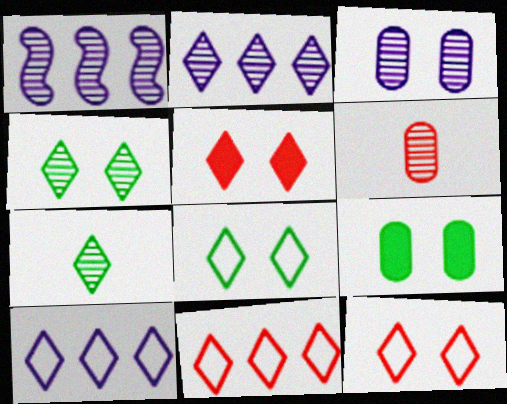[[1, 4, 6], 
[5, 7, 10]]